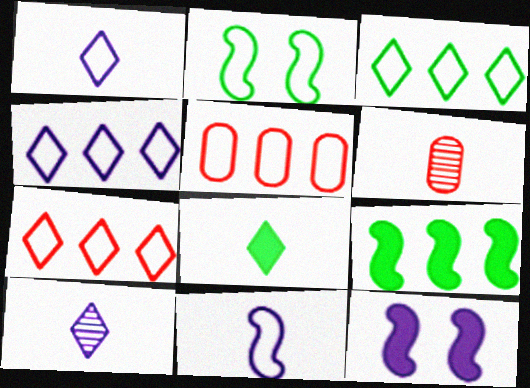[[1, 2, 5], 
[3, 4, 7], 
[3, 6, 12], 
[6, 8, 11]]